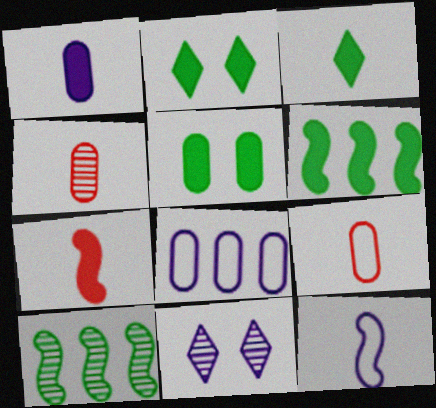[[1, 3, 7], 
[3, 4, 12], 
[3, 5, 6], 
[4, 5, 8], 
[4, 10, 11], 
[6, 9, 11]]